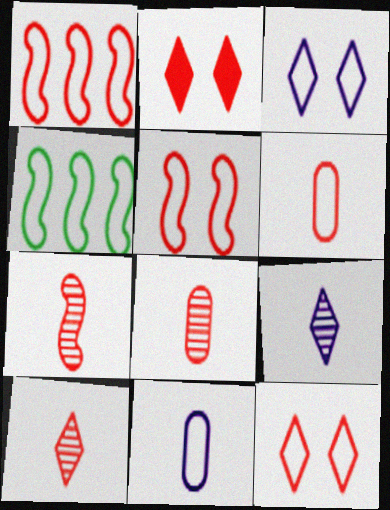[[1, 2, 8], 
[1, 6, 12], 
[3, 4, 6], 
[4, 11, 12], 
[7, 8, 10]]